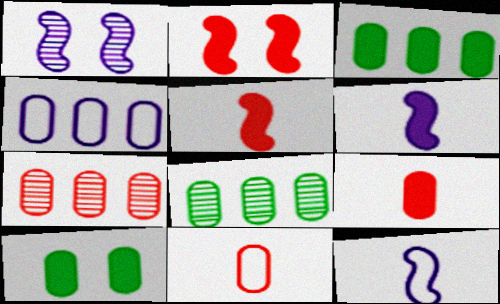[[3, 4, 7]]